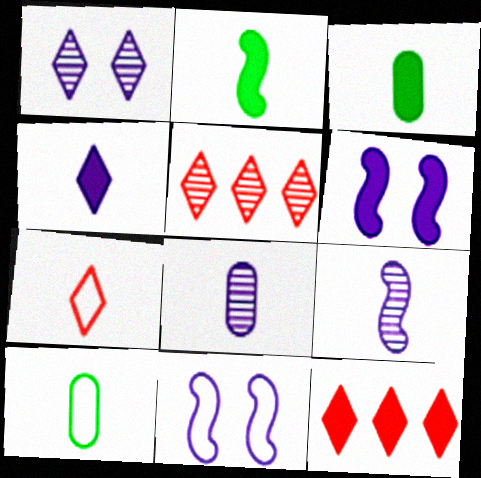[[2, 7, 8], 
[3, 5, 11], 
[3, 6, 12], 
[3, 7, 9], 
[5, 6, 10]]